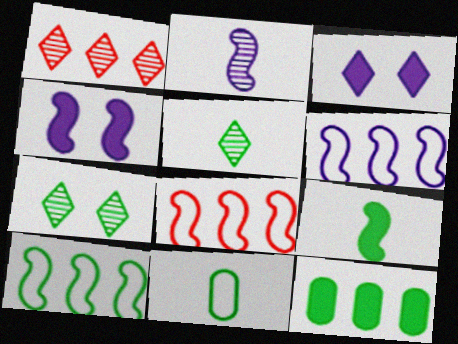[[1, 4, 11], 
[1, 6, 12], 
[2, 4, 6], 
[5, 9, 11], 
[6, 8, 10]]